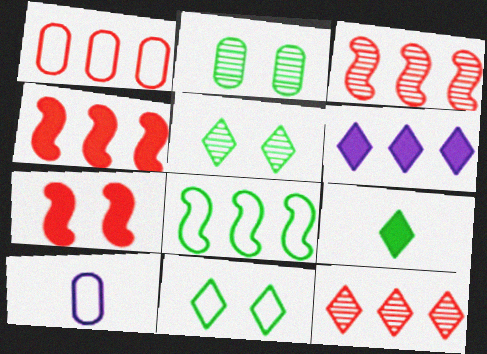[[1, 4, 12], 
[2, 8, 9], 
[4, 5, 10]]